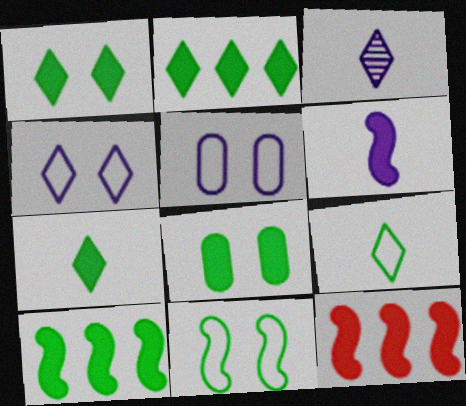[[1, 2, 7], 
[7, 8, 10]]